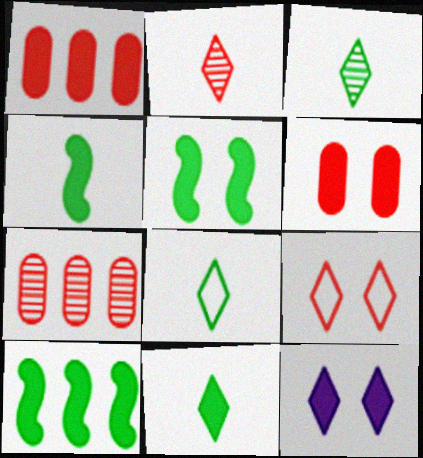[[1, 4, 12], 
[3, 8, 11], 
[4, 5, 10], 
[5, 6, 12]]